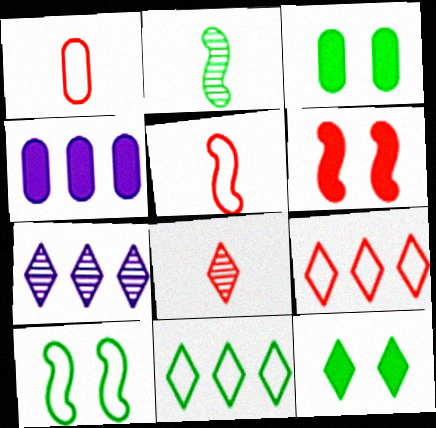[[2, 3, 11], 
[3, 5, 7], 
[4, 8, 10]]